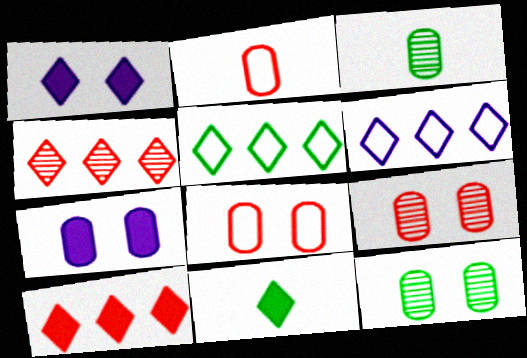[[1, 10, 11], 
[7, 8, 12]]